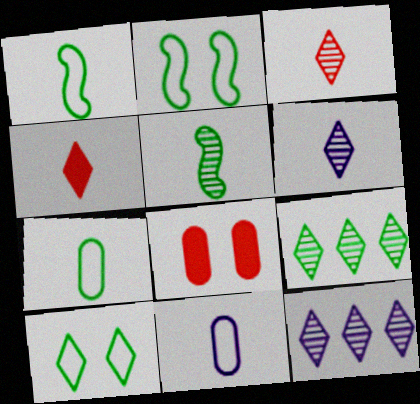[[1, 8, 12], 
[4, 5, 11], 
[4, 10, 12]]